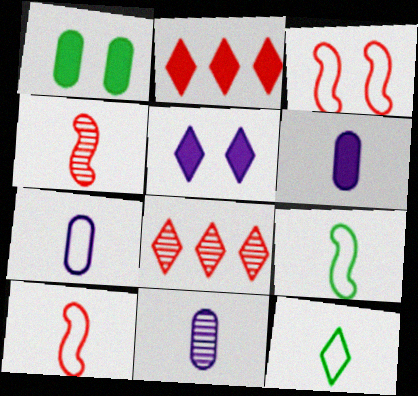[[4, 6, 12], 
[5, 8, 12], 
[6, 7, 11], 
[7, 10, 12]]